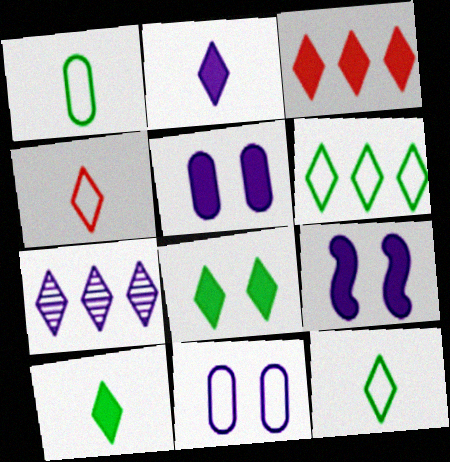[[2, 3, 8], 
[3, 6, 7], 
[4, 7, 8]]